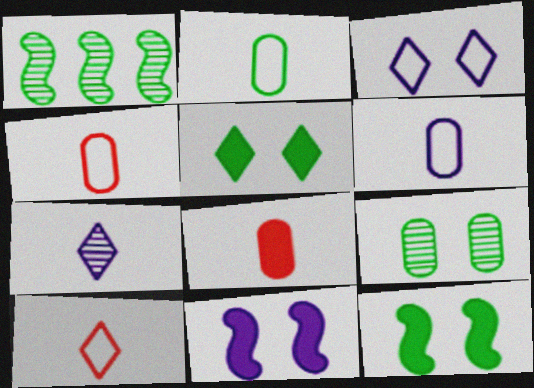[[1, 2, 5], 
[1, 3, 8], 
[2, 4, 6]]